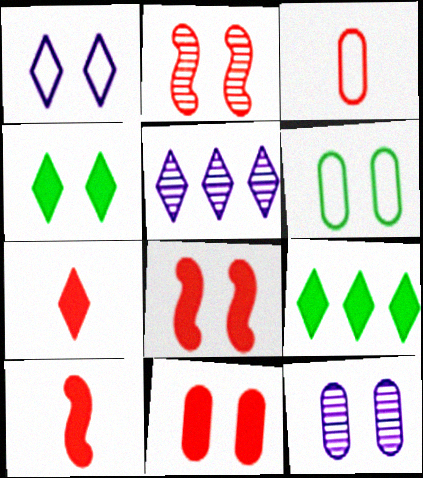[[5, 6, 10], 
[6, 11, 12]]